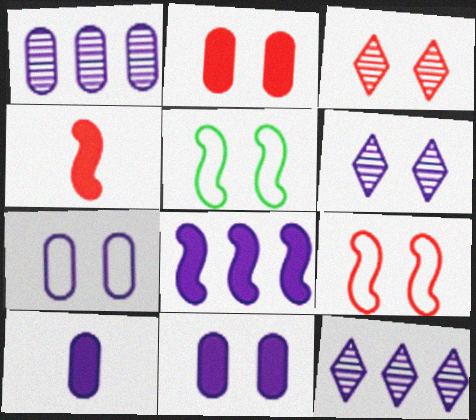[[1, 7, 10], 
[2, 3, 9], 
[2, 5, 6], 
[3, 5, 11]]